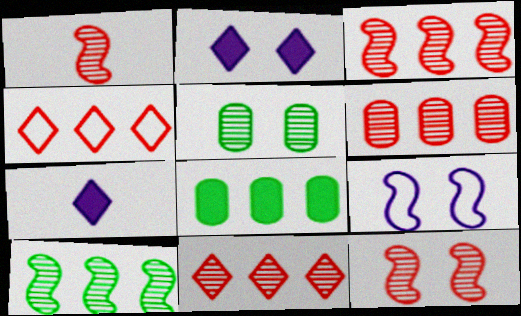[[1, 3, 12], 
[3, 6, 11]]